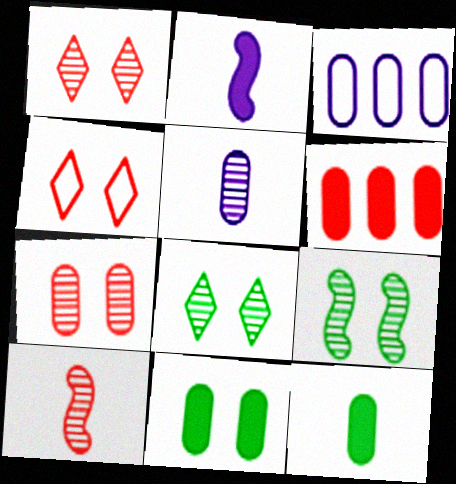[[3, 7, 12], 
[4, 6, 10]]